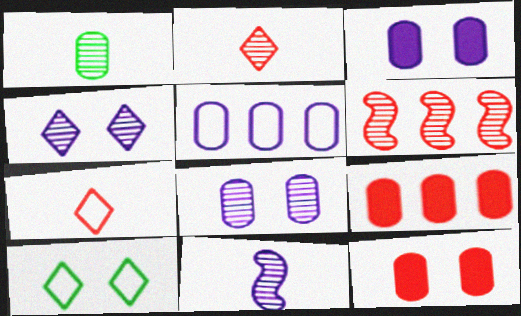[[1, 2, 11], 
[1, 4, 6], 
[1, 5, 12], 
[6, 7, 12], 
[9, 10, 11]]